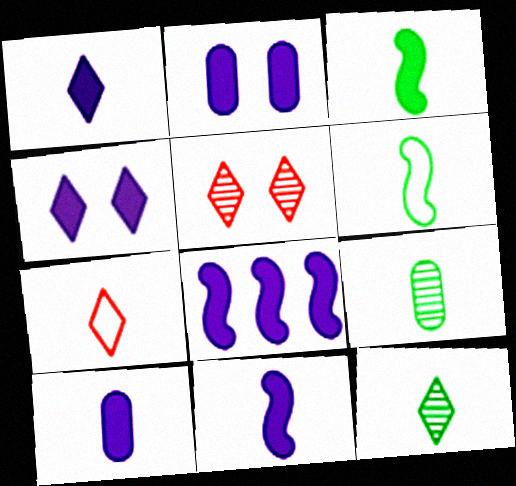[[1, 2, 8], 
[1, 7, 12], 
[1, 10, 11], 
[4, 8, 10], 
[7, 9, 11]]